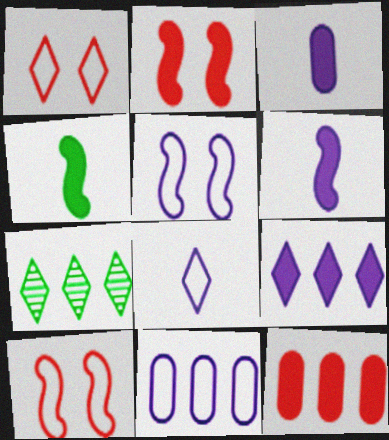[[3, 7, 10], 
[5, 8, 11]]